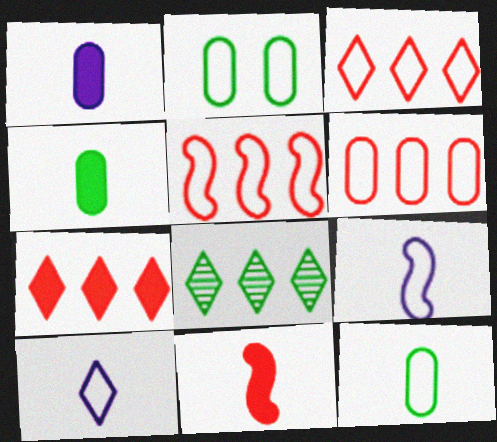[[2, 3, 9], 
[2, 5, 10], 
[3, 5, 6]]